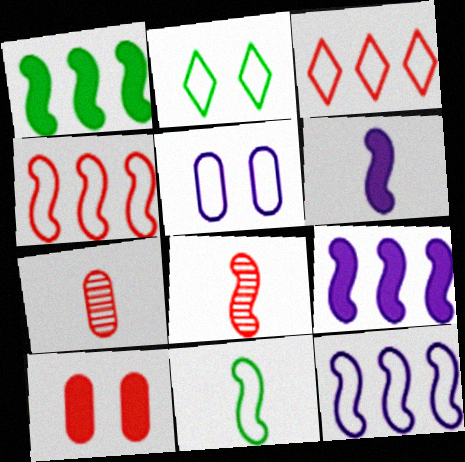[[2, 7, 9], 
[3, 5, 11], 
[3, 8, 10], 
[6, 8, 11]]